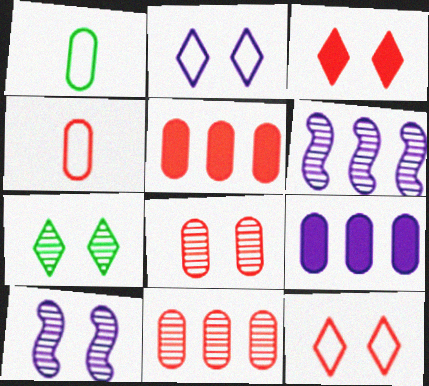[[1, 3, 6], 
[1, 8, 9], 
[2, 3, 7], 
[4, 5, 8], 
[7, 8, 10]]